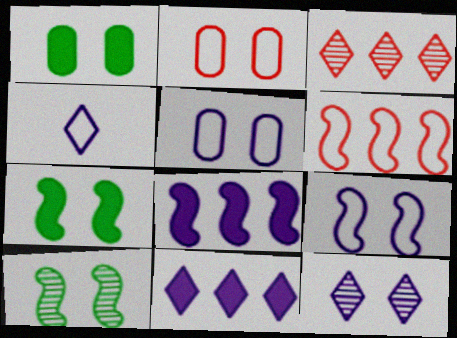[[2, 7, 12], 
[4, 11, 12]]